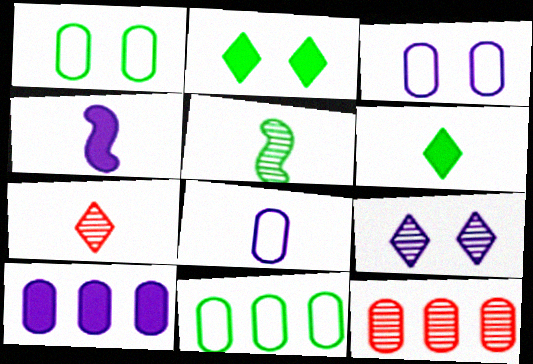[[2, 5, 11], 
[5, 9, 12], 
[10, 11, 12]]